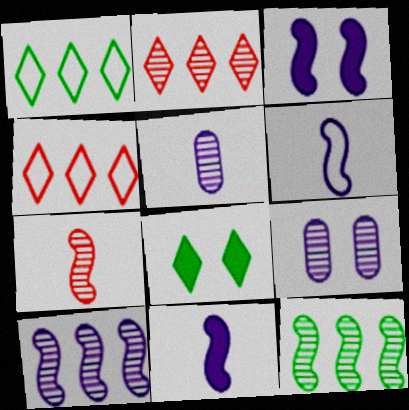[[3, 6, 10]]